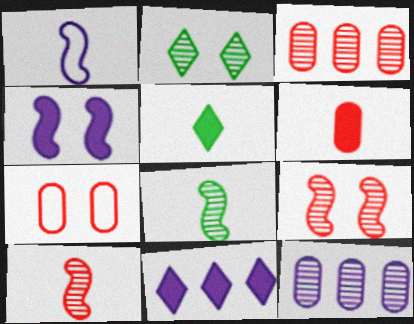[[2, 4, 7], 
[2, 10, 12], 
[3, 6, 7], 
[7, 8, 11]]